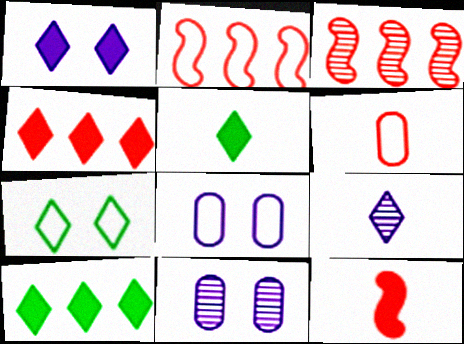[[1, 4, 5], 
[2, 5, 11], 
[3, 5, 8], 
[4, 7, 9]]